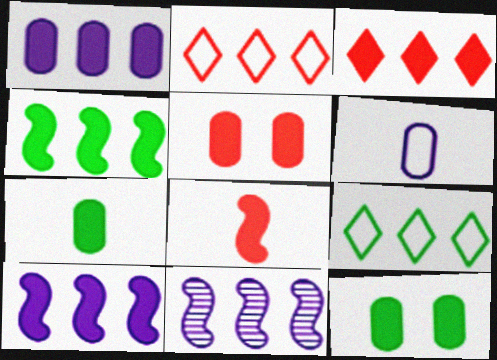[[1, 3, 4], 
[1, 5, 7], 
[3, 5, 8]]